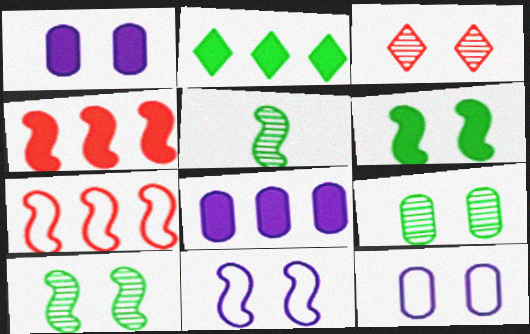[[2, 4, 8], 
[3, 6, 12], 
[4, 5, 11]]